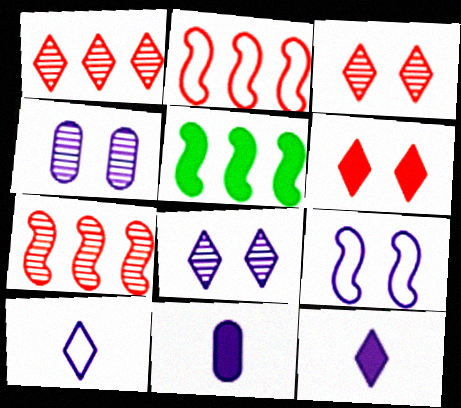[[5, 6, 11]]